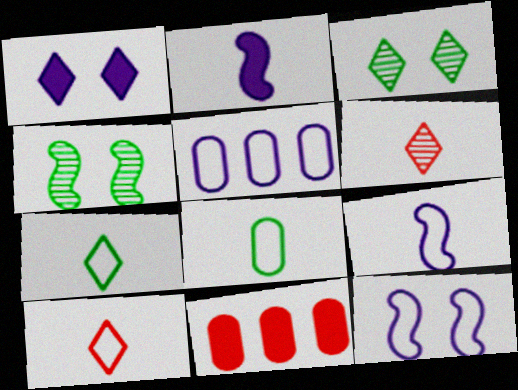[[2, 6, 8], 
[3, 9, 11], 
[8, 9, 10]]